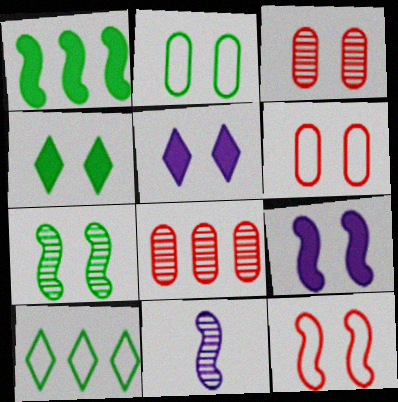[[1, 11, 12], 
[2, 4, 7], 
[5, 6, 7], 
[7, 9, 12]]